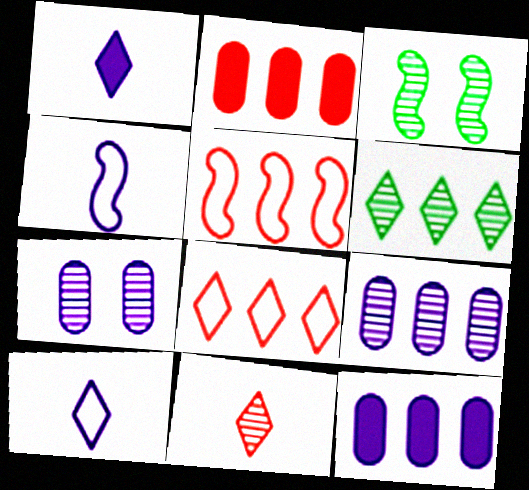[[2, 3, 10], 
[3, 9, 11], 
[5, 6, 12]]